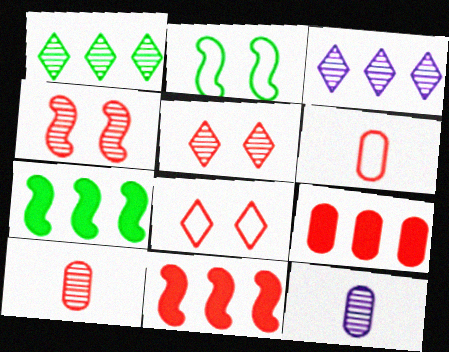[[1, 4, 12], 
[5, 6, 11], 
[7, 8, 12], 
[8, 10, 11]]